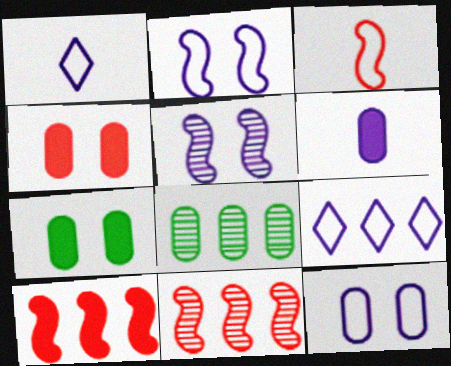[[1, 7, 11], 
[5, 6, 9], 
[8, 9, 10]]